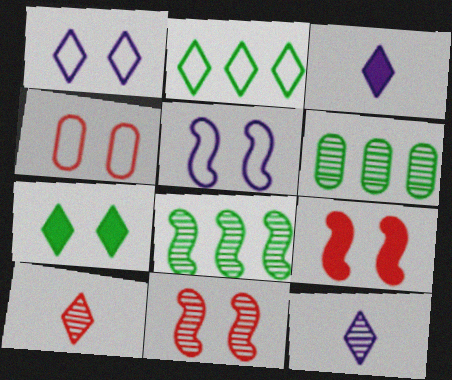[[3, 4, 8], 
[6, 11, 12]]